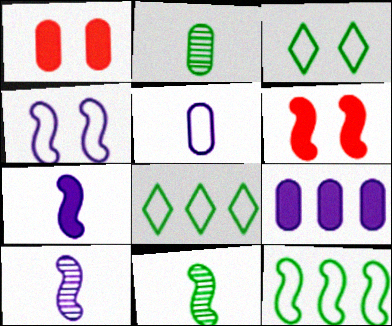[[1, 8, 10], 
[6, 10, 12]]